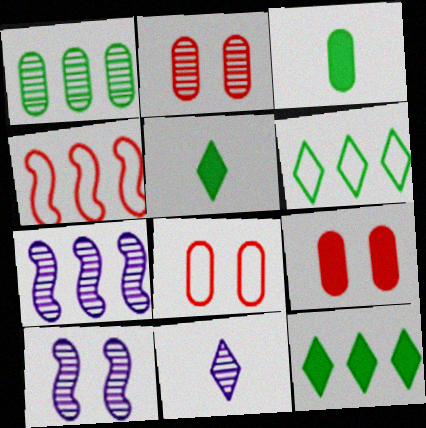[[2, 8, 9], 
[5, 7, 8]]